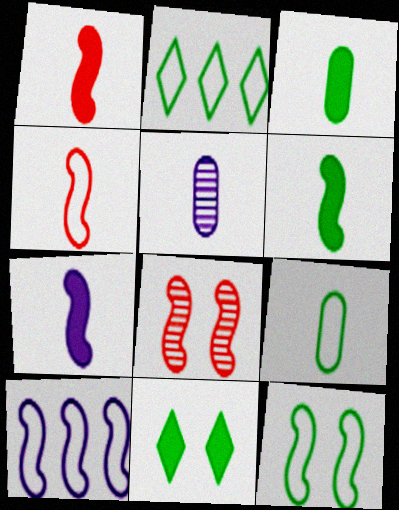[[1, 6, 7], 
[2, 9, 12], 
[4, 10, 12], 
[6, 8, 10]]